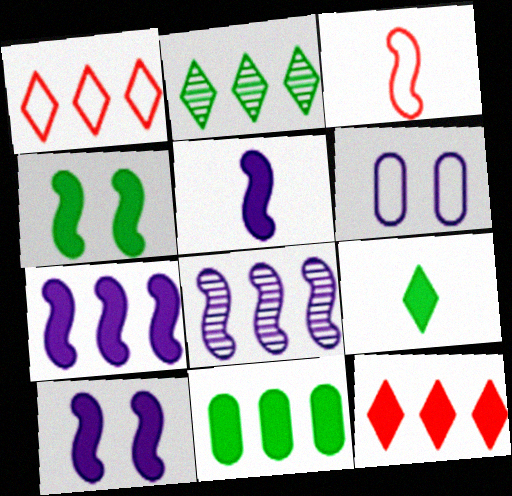[[1, 8, 11], 
[3, 4, 8], 
[4, 9, 11], 
[5, 7, 10], 
[7, 11, 12]]